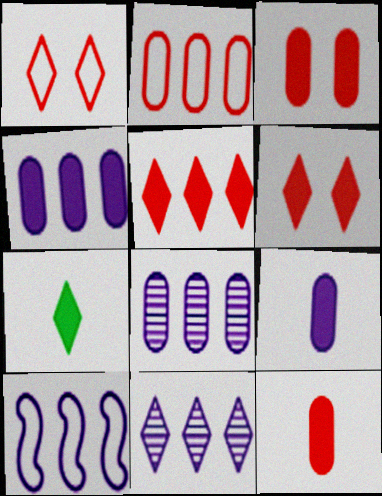[[1, 7, 11], 
[4, 10, 11]]